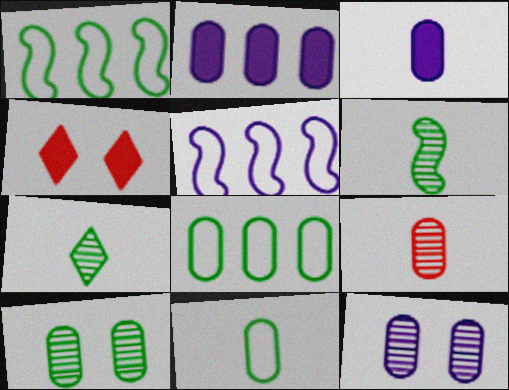[[3, 9, 11]]